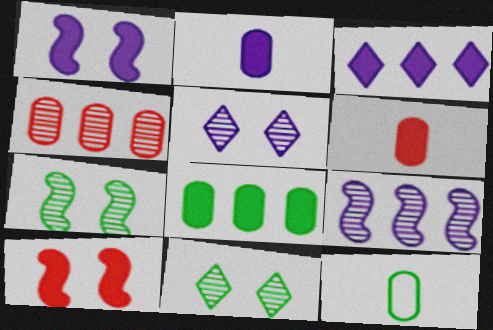[[1, 2, 3]]